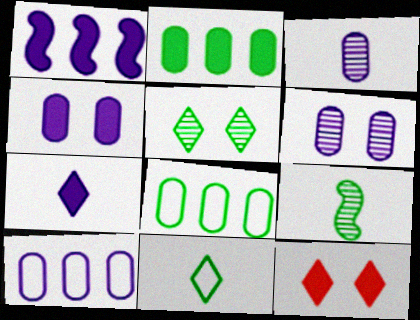[[1, 4, 7], 
[3, 4, 10], 
[9, 10, 12]]